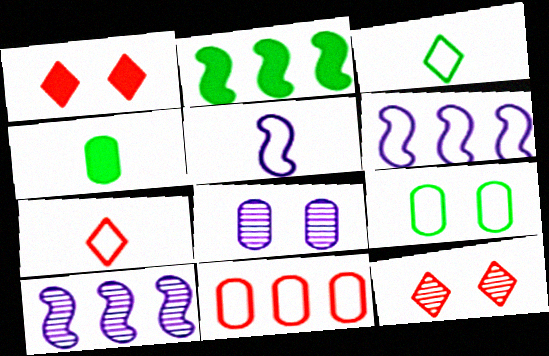[[2, 7, 8], 
[4, 6, 12], 
[4, 8, 11], 
[6, 7, 9]]